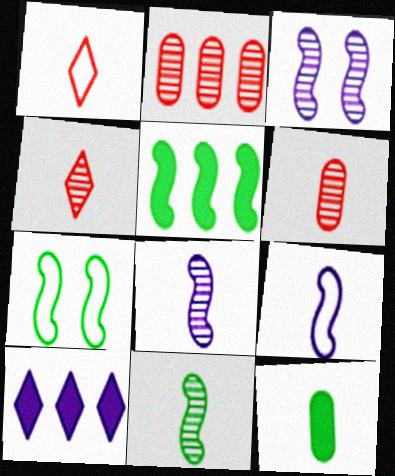[[1, 8, 12], 
[4, 9, 12], 
[5, 7, 11], 
[6, 7, 10]]